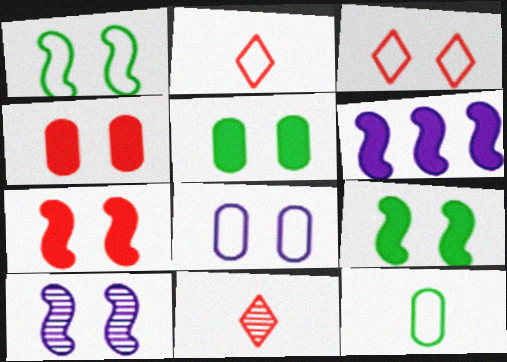[[1, 3, 8], 
[1, 7, 10], 
[3, 5, 10]]